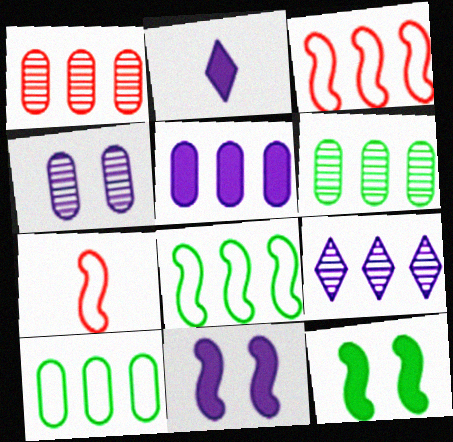[[1, 5, 10], 
[2, 5, 11]]